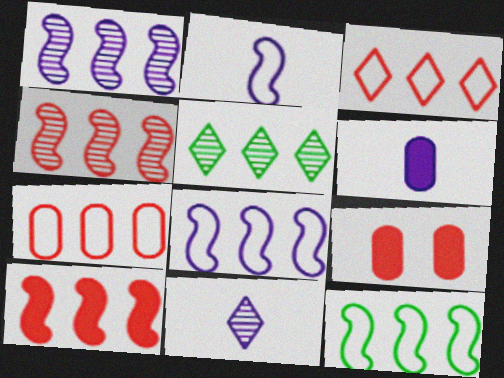[[1, 10, 12], 
[2, 5, 9], 
[2, 6, 11], 
[9, 11, 12]]